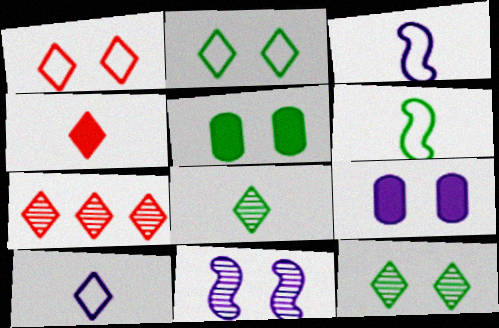[[1, 4, 7], 
[1, 5, 11], 
[3, 5, 7], 
[4, 8, 10], 
[6, 7, 9]]